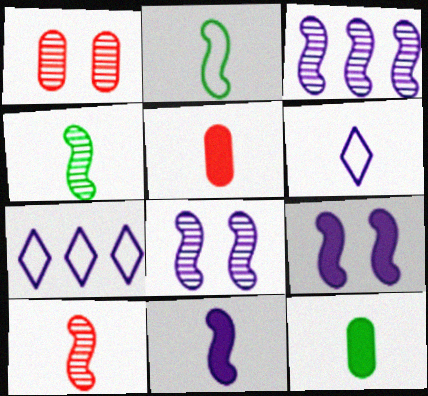[[2, 10, 11], 
[4, 5, 6], 
[6, 10, 12]]